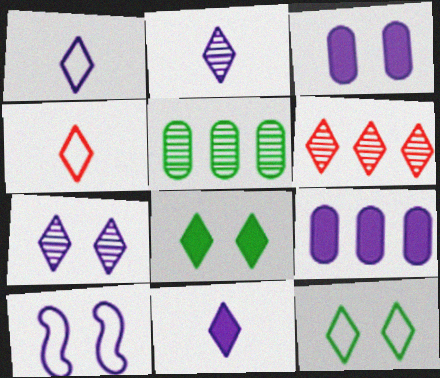[[1, 2, 11], 
[1, 6, 8], 
[2, 9, 10], 
[3, 7, 10], 
[6, 11, 12]]